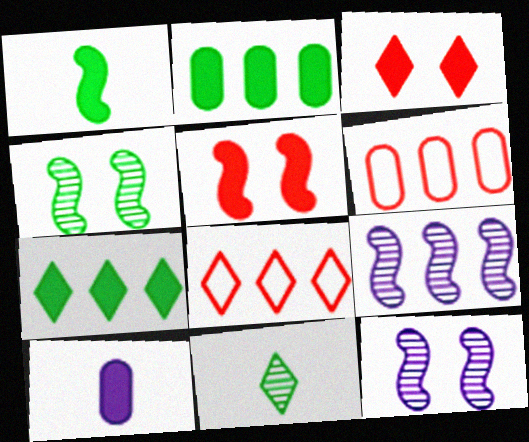[[2, 8, 9], 
[4, 8, 10], 
[5, 7, 10], 
[6, 7, 9]]